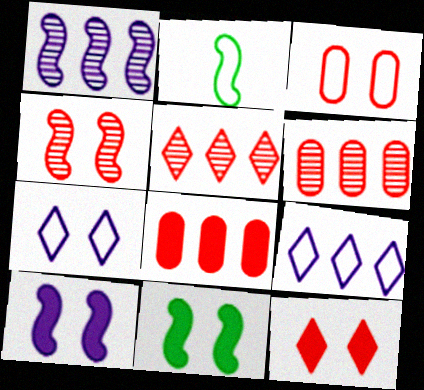[[2, 3, 9], 
[3, 4, 12]]